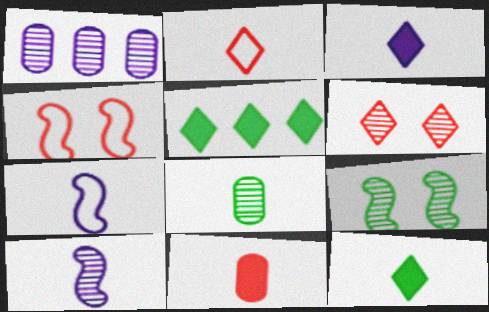[[1, 4, 12]]